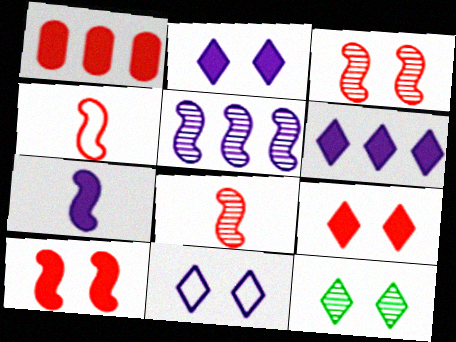[[9, 11, 12]]